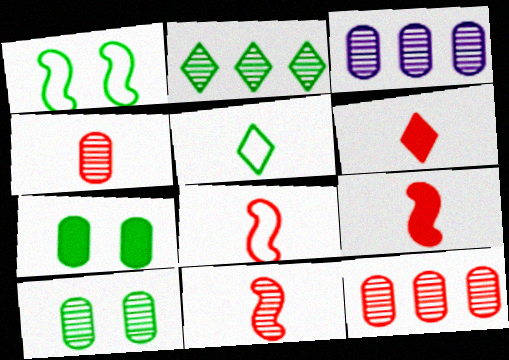[[1, 3, 6], 
[3, 4, 10], 
[4, 6, 8], 
[8, 9, 11]]